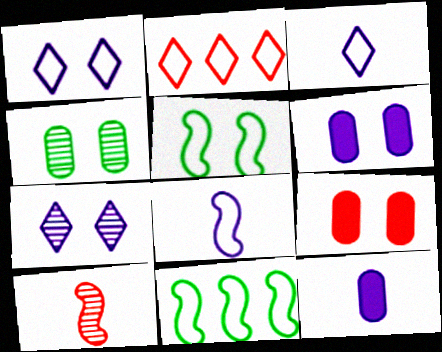[[2, 9, 10], 
[5, 7, 9]]